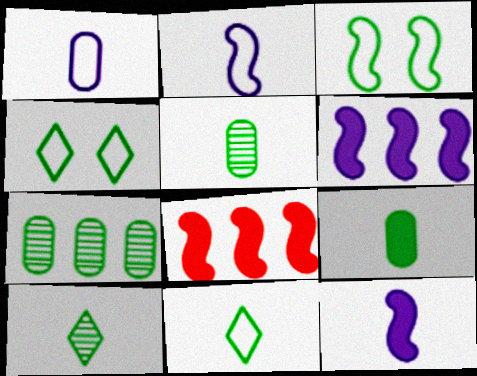[]